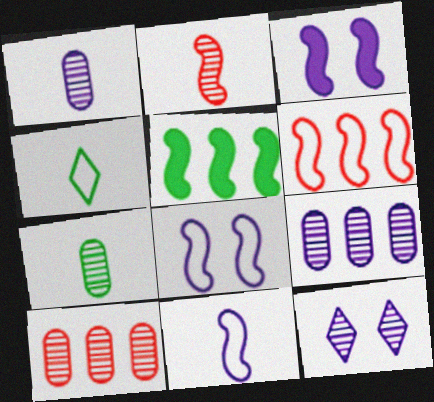[[2, 5, 8], 
[3, 4, 10]]